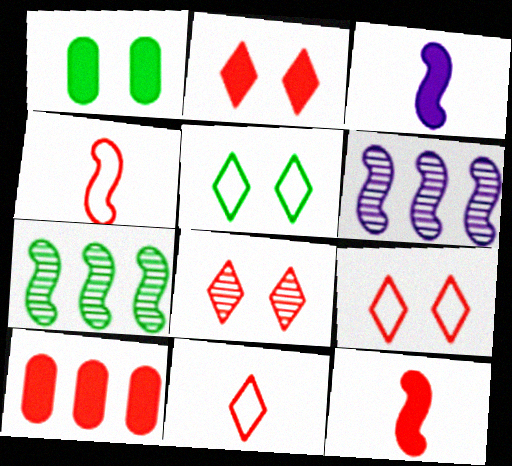[[1, 6, 11], 
[2, 8, 9], 
[2, 10, 12], 
[4, 8, 10]]